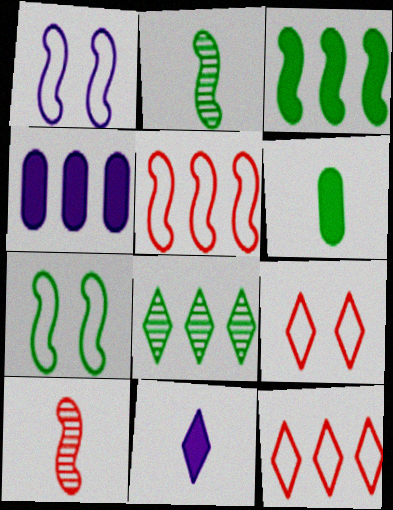[[1, 3, 10], 
[2, 3, 7], 
[2, 4, 9], 
[4, 5, 8], 
[6, 7, 8], 
[8, 9, 11]]